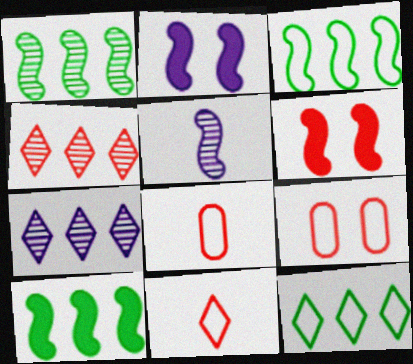[[1, 3, 10], 
[3, 5, 6], 
[4, 6, 8]]